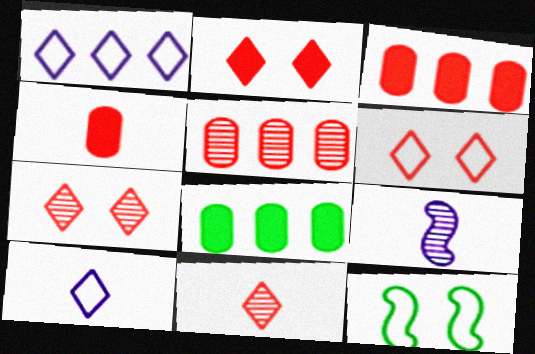[[2, 6, 7], 
[6, 8, 9]]